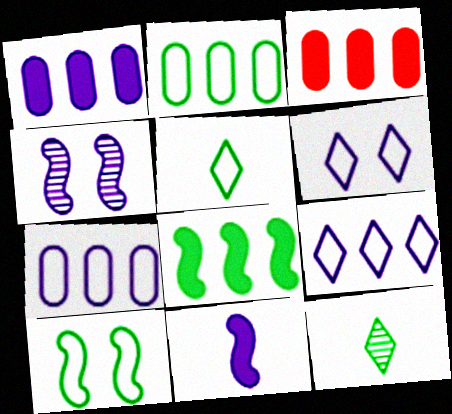[[2, 5, 10], 
[3, 4, 5]]